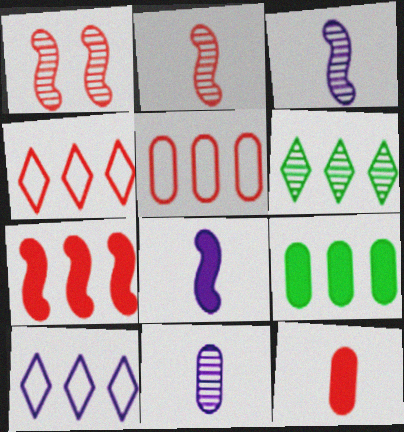[[1, 4, 12], 
[1, 6, 11]]